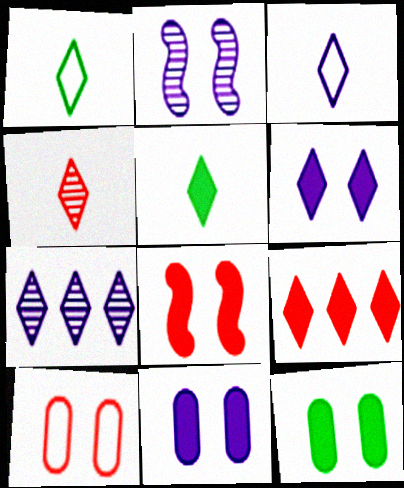[[3, 4, 5], 
[3, 6, 7], 
[5, 6, 9], 
[6, 8, 12]]